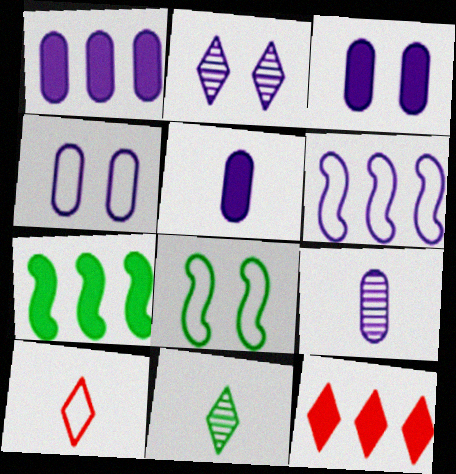[[1, 3, 5], 
[1, 4, 9], 
[1, 7, 12], 
[2, 5, 6], 
[8, 9, 12]]